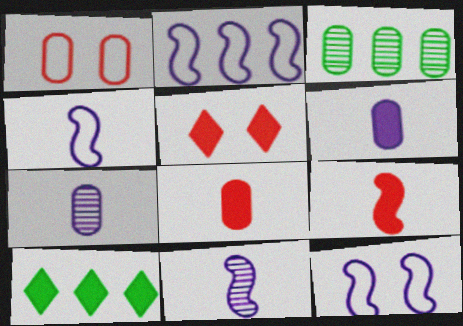[[1, 3, 6], 
[1, 10, 11], 
[2, 4, 12], 
[3, 4, 5]]